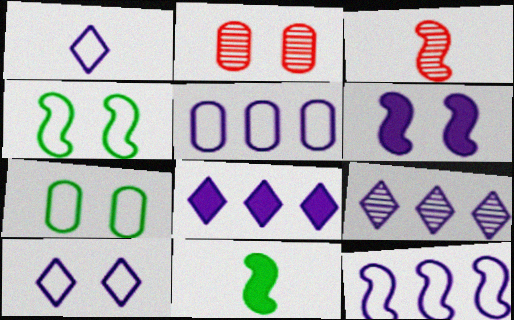[[3, 7, 8]]